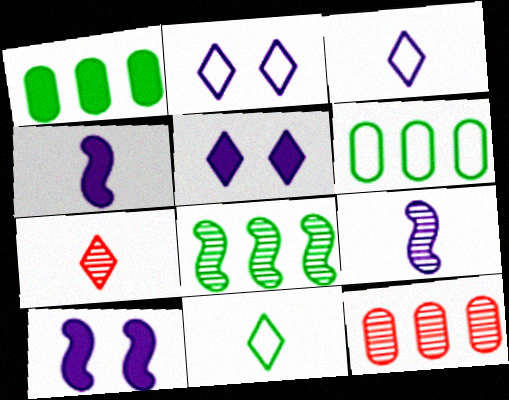[[6, 7, 10], 
[10, 11, 12]]